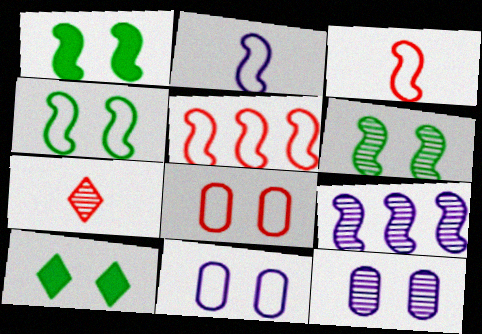[[1, 3, 9], 
[1, 4, 6], 
[2, 4, 5]]